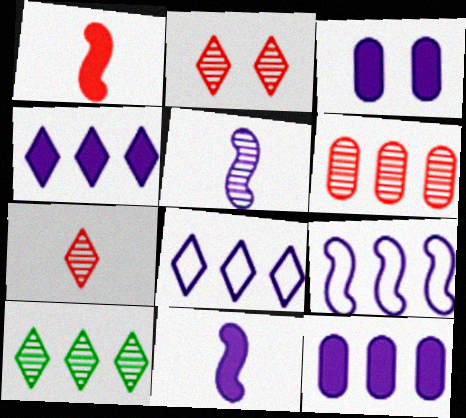[[3, 4, 11], 
[3, 5, 8]]